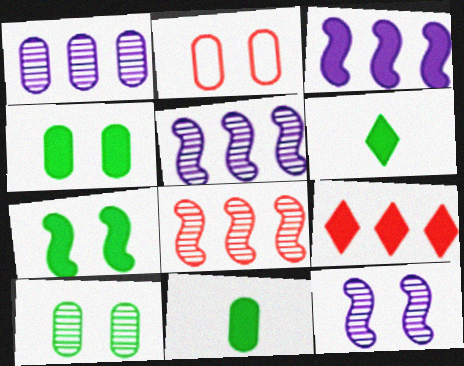[[1, 2, 11], 
[2, 5, 6]]